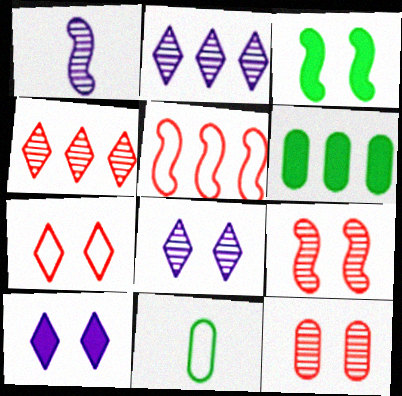[[1, 3, 5], 
[1, 6, 7], 
[2, 5, 6]]